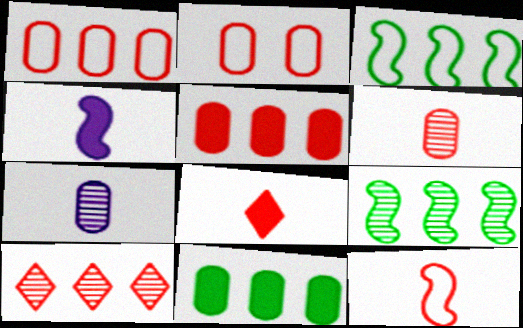[[2, 5, 6], 
[2, 7, 11], 
[6, 8, 12]]